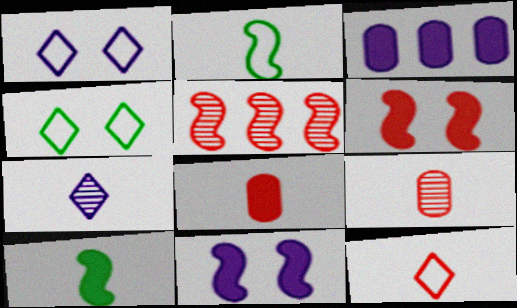[[2, 5, 11], 
[2, 7, 8]]